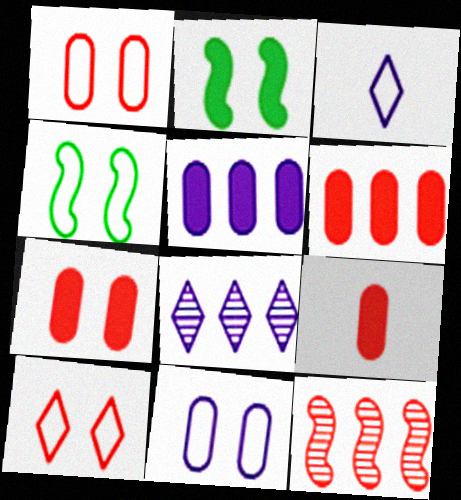[[4, 8, 9], 
[4, 10, 11], 
[6, 7, 9], 
[9, 10, 12]]